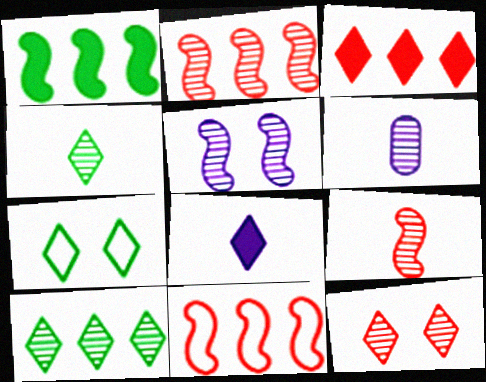[[4, 6, 9]]